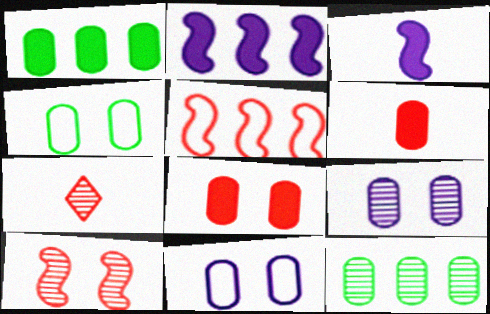[[2, 4, 7], 
[4, 8, 9], 
[5, 7, 8], 
[6, 11, 12]]